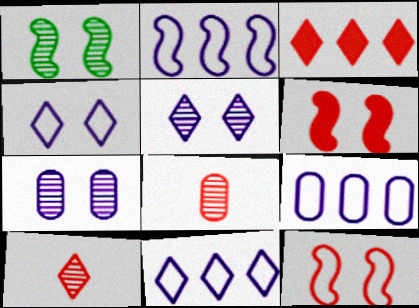[[2, 9, 11], 
[3, 8, 12]]